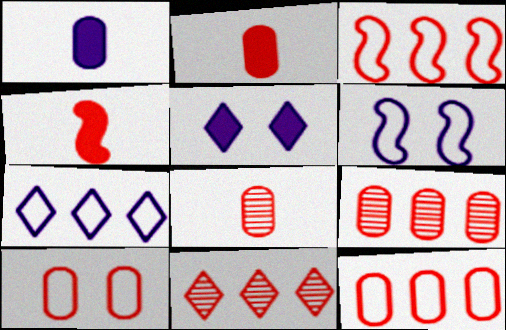[[2, 9, 10], 
[4, 10, 11]]